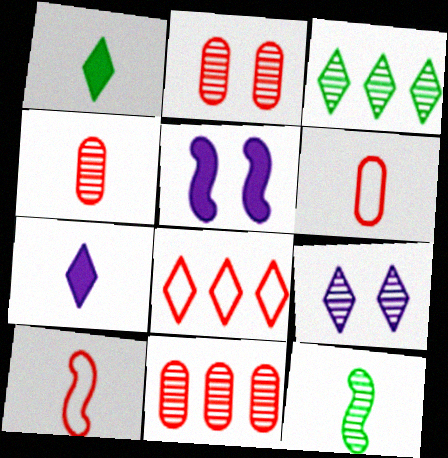[[1, 8, 9], 
[2, 4, 11], 
[3, 5, 6], 
[6, 7, 12], 
[9, 11, 12]]